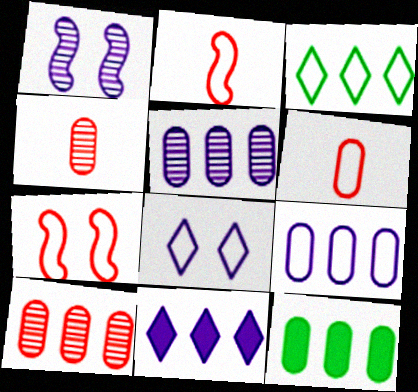[[9, 10, 12]]